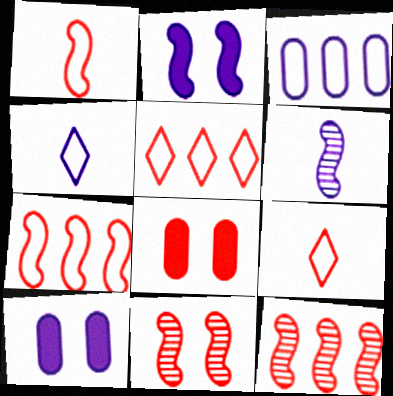[[8, 9, 12]]